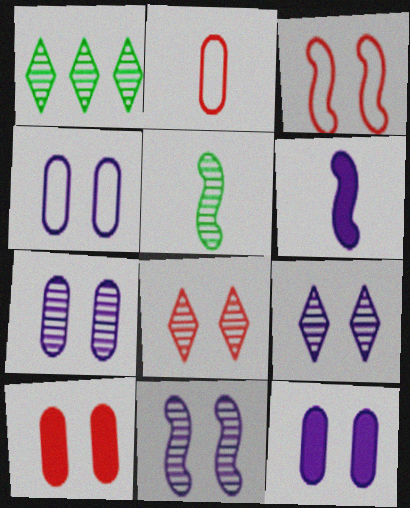[[3, 8, 10], 
[4, 7, 12], 
[7, 9, 11]]